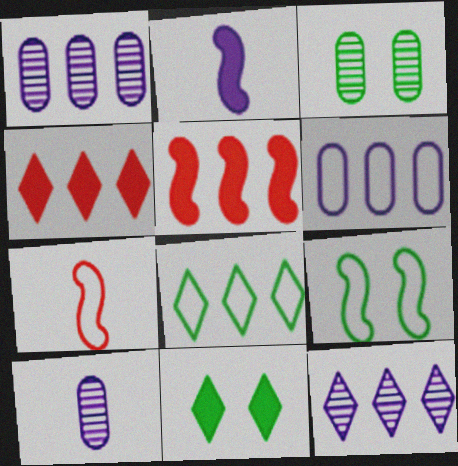[[1, 5, 8], 
[1, 7, 11], 
[3, 9, 11], 
[4, 8, 12], 
[4, 9, 10]]